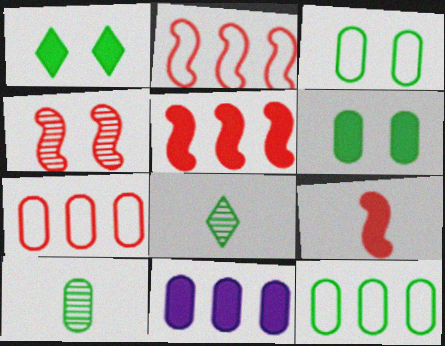[[1, 9, 11], 
[2, 4, 9], 
[6, 10, 12]]